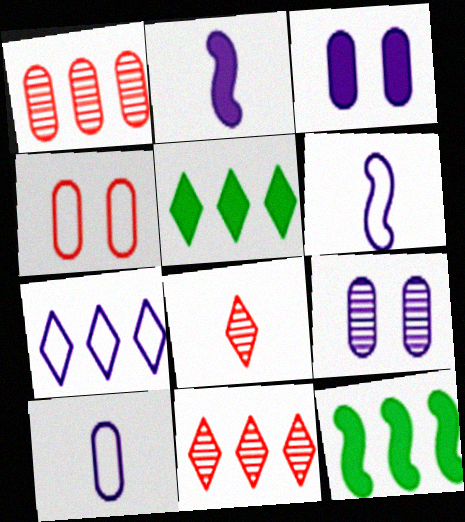[[1, 7, 12], 
[2, 7, 9], 
[5, 7, 11]]